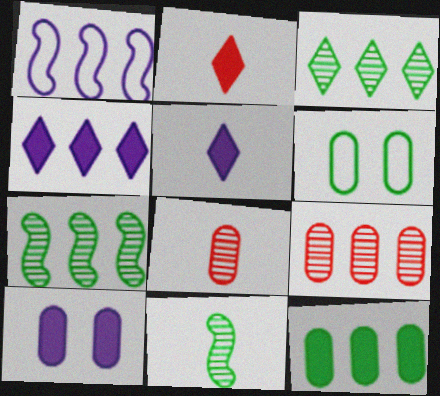[]